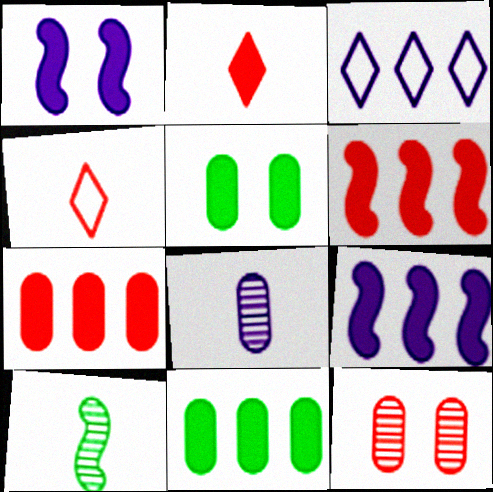[[1, 2, 11], 
[1, 3, 8], 
[2, 5, 9], 
[4, 6, 12]]